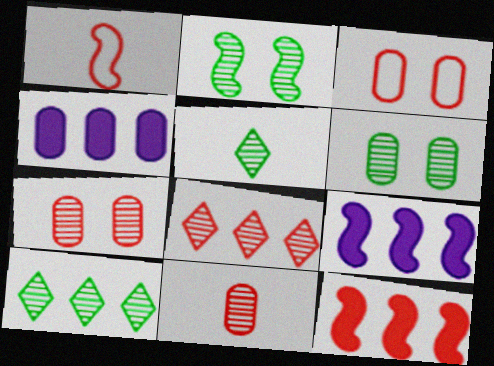[[1, 2, 9], 
[3, 5, 9]]